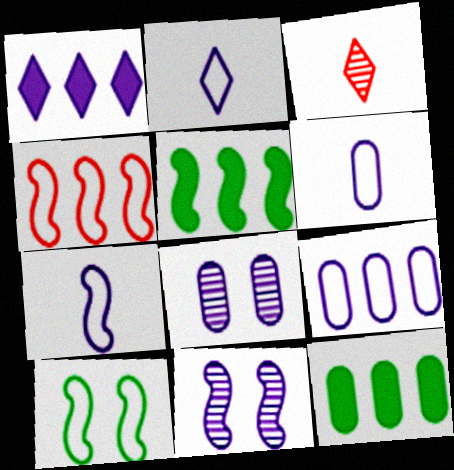[[1, 6, 11], 
[1, 7, 8], 
[2, 6, 7], 
[4, 7, 10]]